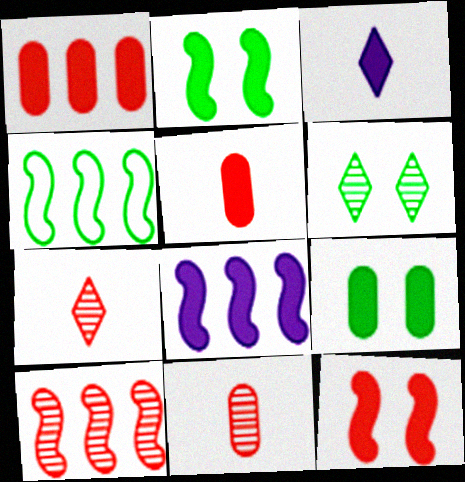[[1, 2, 3], 
[4, 8, 10]]